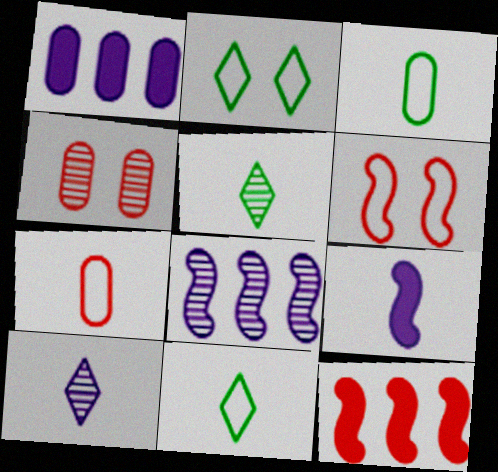[[1, 3, 4], 
[1, 5, 6], 
[4, 5, 8], 
[5, 7, 9]]